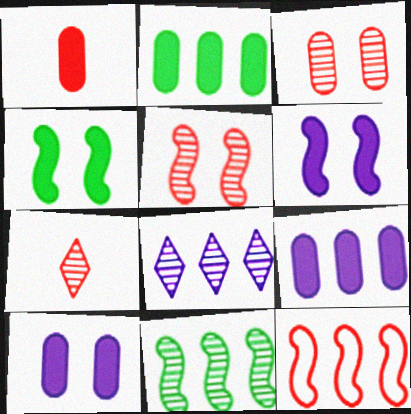[[1, 2, 10], 
[2, 8, 12]]